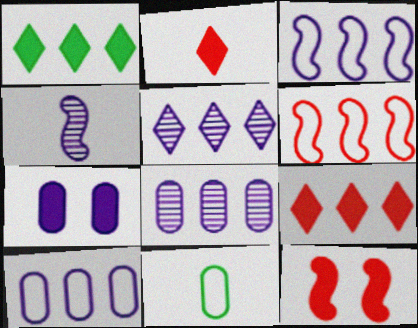[[1, 6, 8], 
[2, 4, 11], 
[5, 11, 12]]